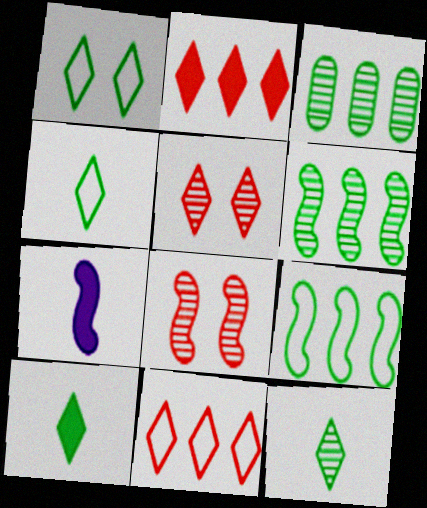[[4, 10, 12], 
[7, 8, 9]]